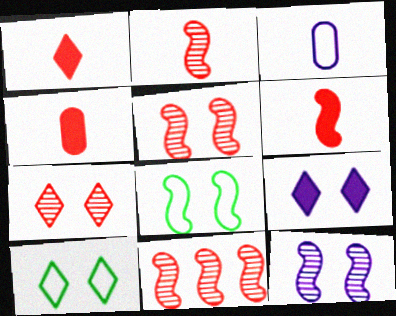[[1, 4, 6], 
[2, 5, 11], 
[7, 9, 10]]